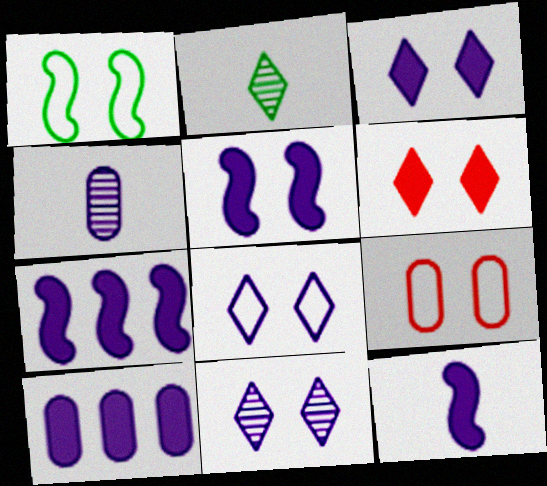[[1, 8, 9], 
[2, 7, 9], 
[3, 8, 11], 
[3, 10, 12], 
[4, 7, 8], 
[5, 7, 12]]